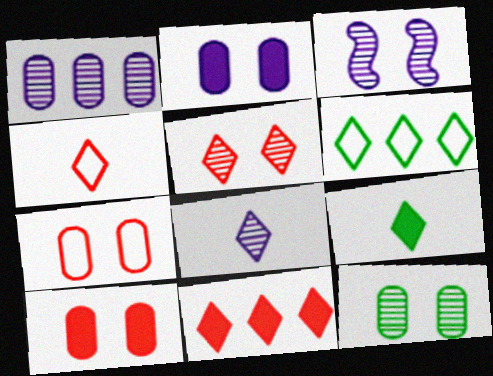[[1, 3, 8], 
[2, 7, 12], 
[3, 5, 12], 
[4, 5, 11], 
[4, 8, 9]]